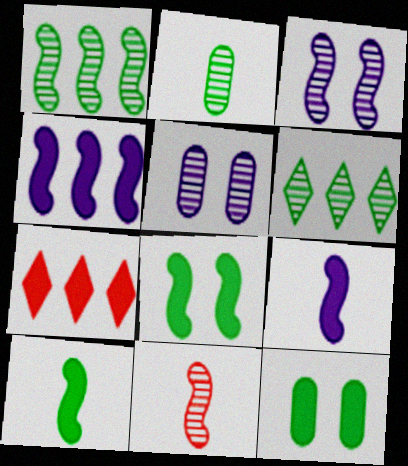[[1, 3, 11], 
[5, 6, 11], 
[7, 9, 12]]